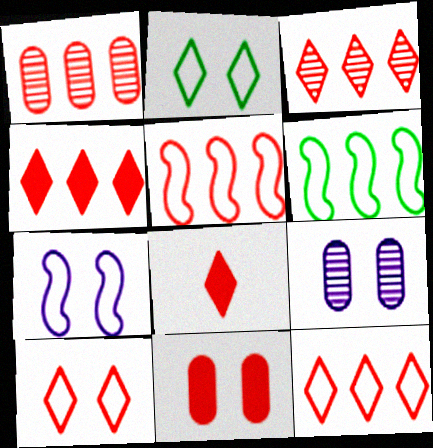[[1, 4, 5], 
[3, 4, 12], 
[3, 8, 10], 
[6, 8, 9]]